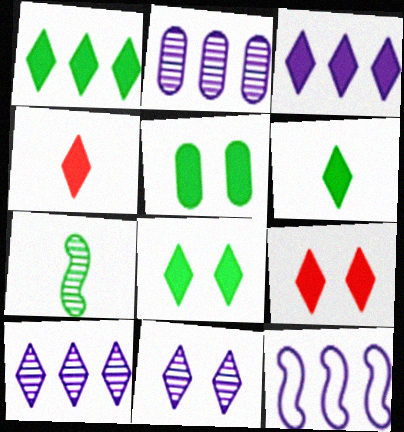[[1, 6, 8], 
[2, 3, 12], 
[3, 4, 8], 
[3, 6, 9]]